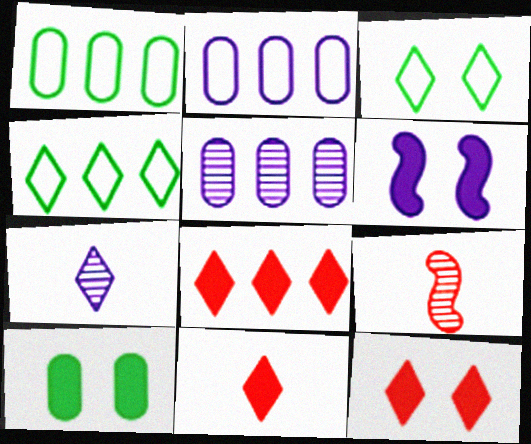[[2, 6, 7], 
[3, 7, 8], 
[4, 7, 12], 
[6, 10, 12], 
[8, 11, 12]]